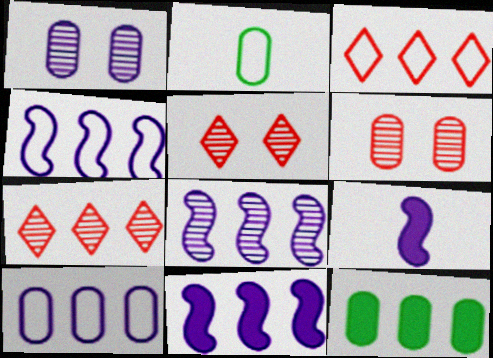[[2, 5, 11], 
[3, 8, 12], 
[4, 7, 12], 
[4, 8, 11]]